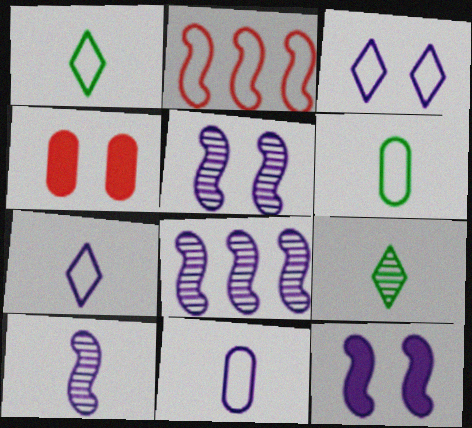[[1, 4, 8], 
[2, 3, 6], 
[5, 8, 10]]